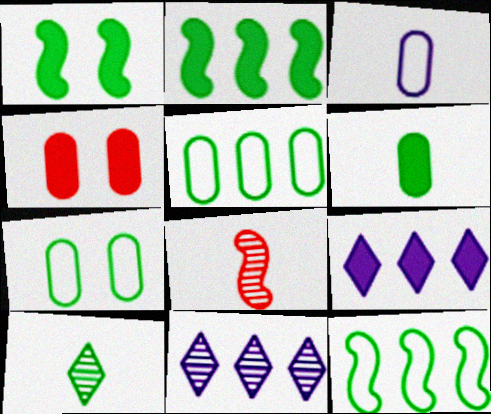[[1, 5, 10], 
[2, 7, 10], 
[7, 8, 9]]